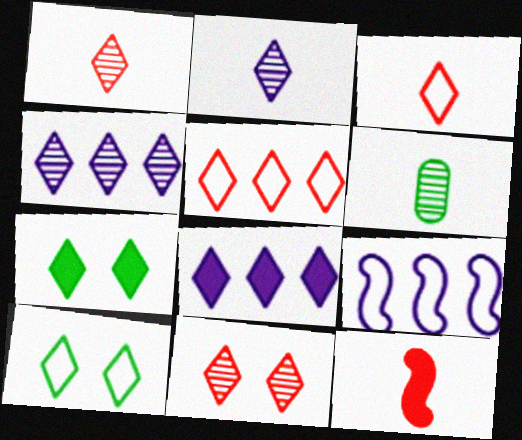[[1, 8, 10], 
[2, 5, 7], 
[3, 4, 7]]